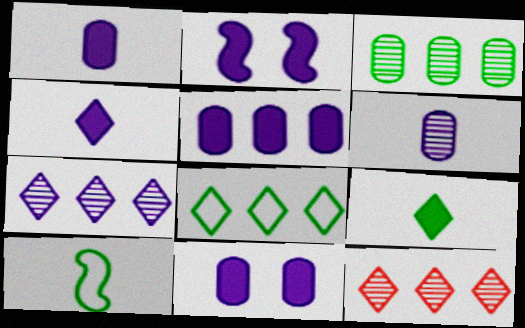[[1, 5, 11], 
[2, 4, 5], 
[10, 11, 12]]